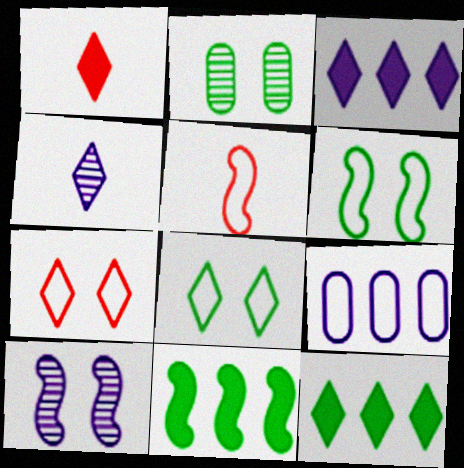[[2, 3, 5], 
[4, 7, 12], 
[5, 8, 9], 
[5, 10, 11]]